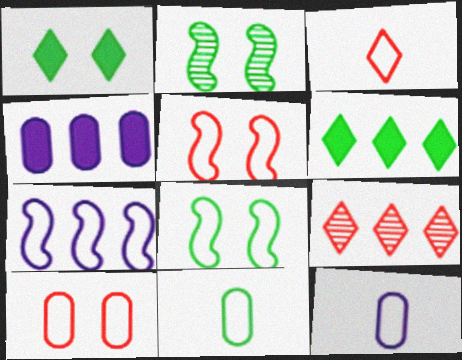[[2, 3, 4], 
[2, 6, 11]]